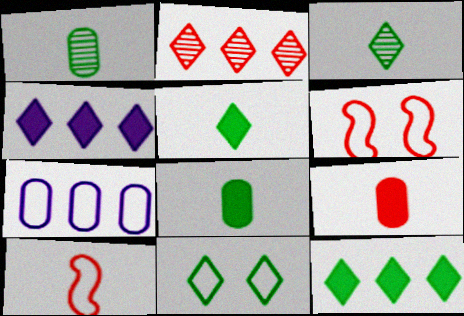[[1, 4, 6], 
[2, 6, 9], 
[3, 11, 12], 
[7, 10, 11]]